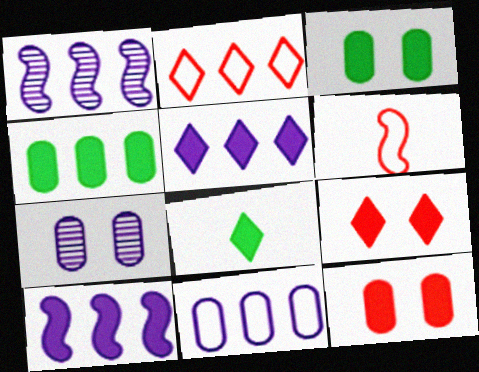[[1, 2, 4], 
[1, 5, 11], 
[5, 8, 9], 
[8, 10, 12]]